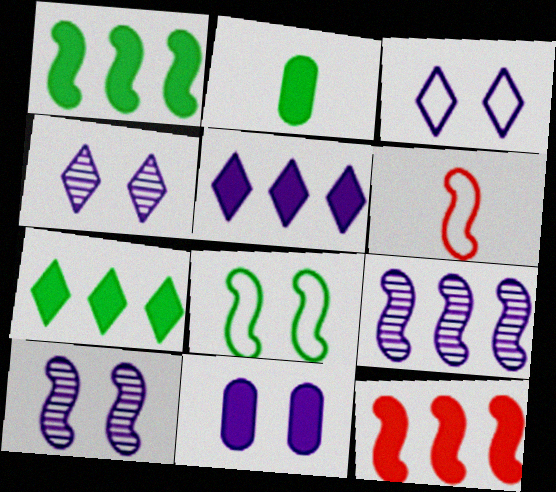[[1, 6, 10], 
[3, 10, 11]]